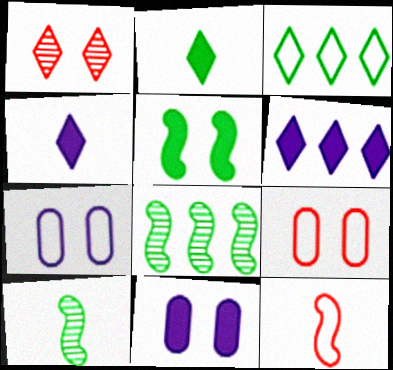[[1, 3, 4], 
[1, 5, 7], 
[3, 7, 12], 
[4, 8, 9], 
[6, 9, 10]]